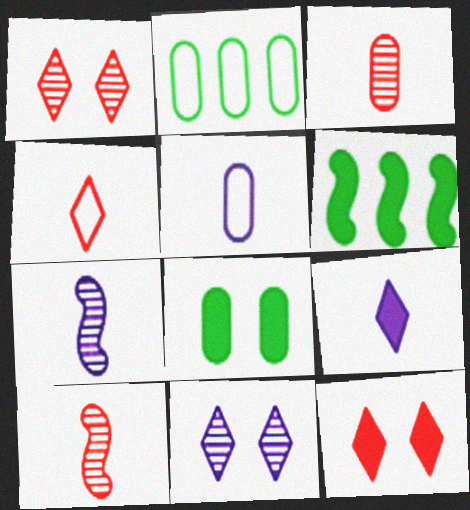[[1, 5, 6], 
[2, 7, 12], 
[5, 7, 9]]